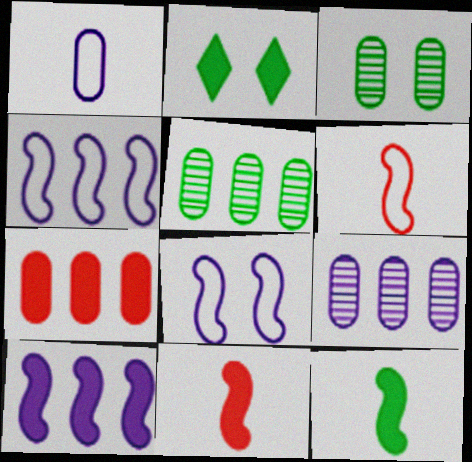[[1, 3, 7], 
[2, 6, 9]]